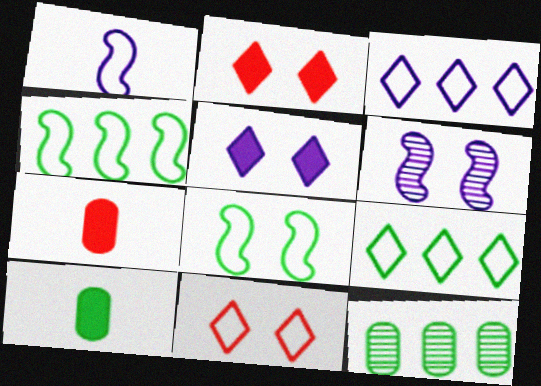[[1, 2, 12], 
[6, 7, 9]]